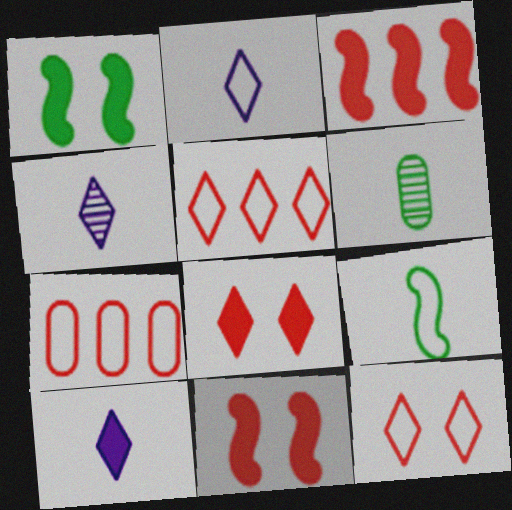[[1, 4, 7], 
[2, 4, 10]]